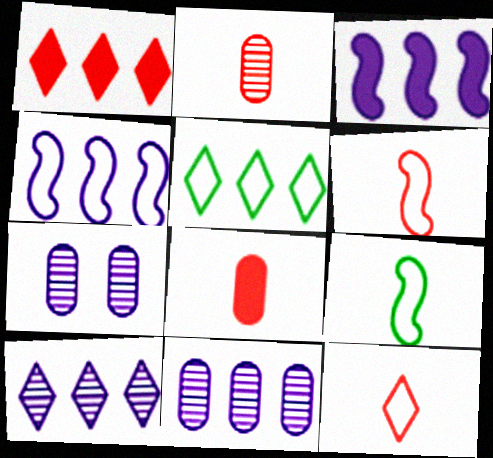[[1, 5, 10], 
[1, 7, 9]]